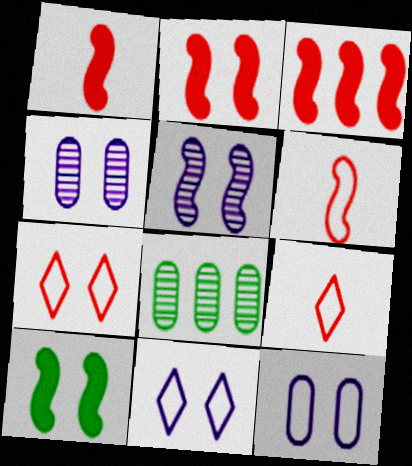[[1, 2, 3], 
[1, 8, 11], 
[4, 7, 10]]